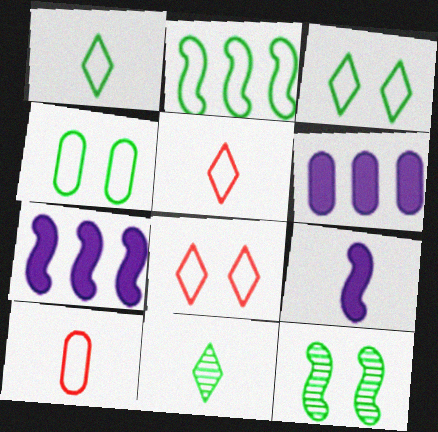[[1, 2, 4], 
[5, 6, 12], 
[9, 10, 11]]